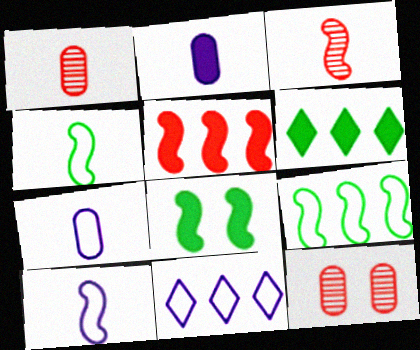[[1, 8, 11], 
[6, 10, 12]]